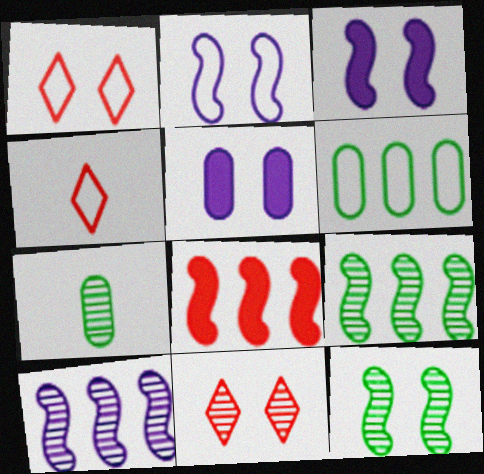[[1, 5, 12], 
[2, 4, 6], 
[4, 5, 9], 
[7, 10, 11]]